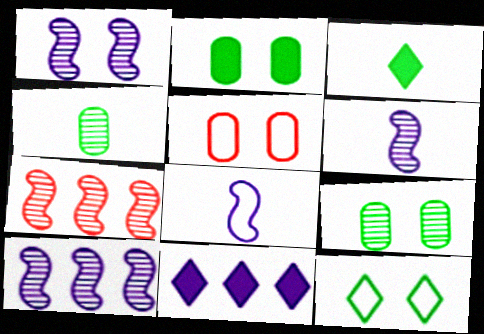[[1, 6, 10], 
[3, 5, 10]]